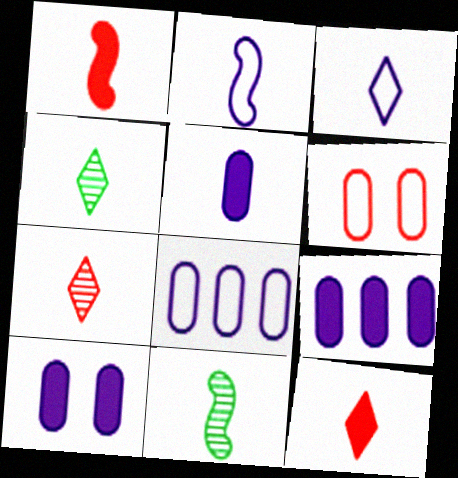[[1, 2, 11], 
[3, 4, 12], 
[5, 9, 10]]